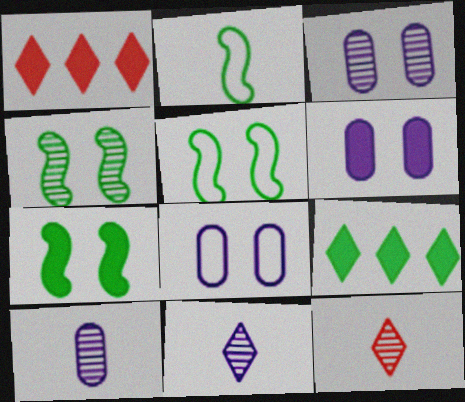[[1, 2, 3], 
[1, 5, 10], 
[3, 6, 8], 
[4, 5, 7]]